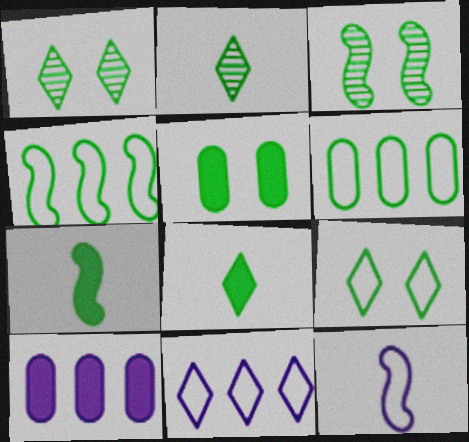[[1, 6, 7], 
[2, 4, 5], 
[3, 4, 7], 
[3, 5, 9], 
[3, 6, 8]]